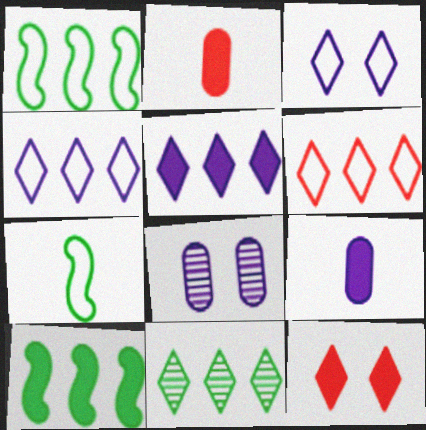[[5, 6, 11], 
[9, 10, 12]]